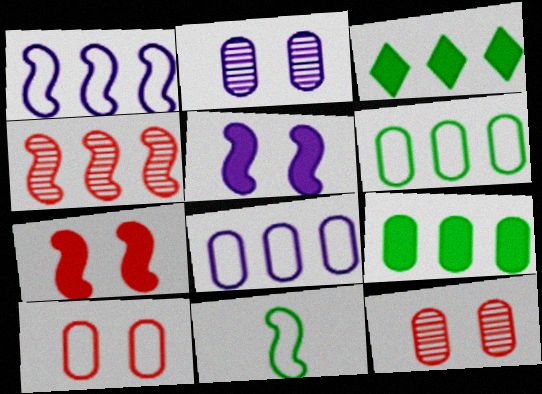[[3, 4, 8], 
[4, 5, 11]]